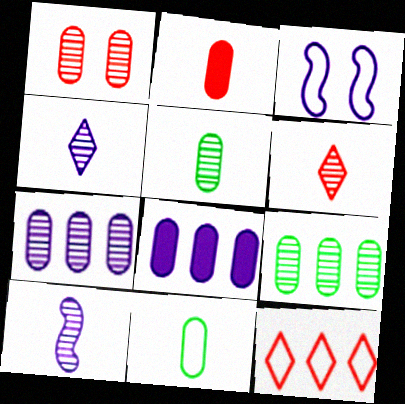[[1, 5, 7], 
[1, 8, 11], 
[3, 4, 8], 
[3, 11, 12], 
[5, 6, 10]]